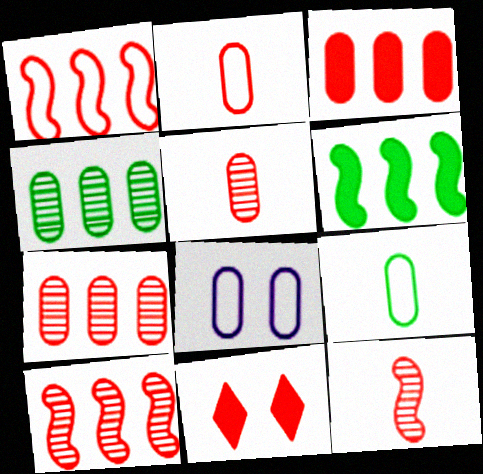[[1, 5, 11], 
[2, 10, 11]]